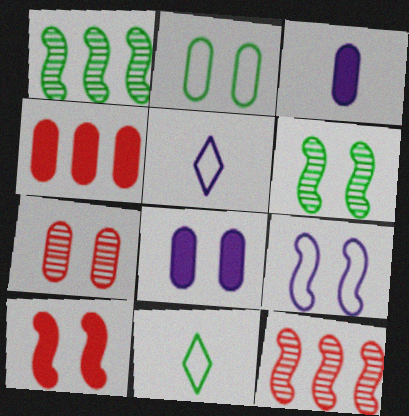[[2, 7, 8], 
[4, 5, 6], 
[6, 9, 10], 
[8, 11, 12]]